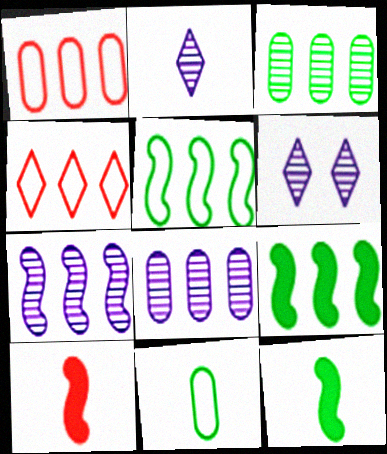[[1, 6, 12], 
[2, 10, 11], 
[4, 8, 9]]